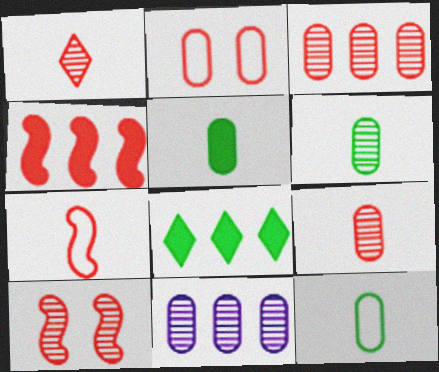[[1, 2, 4], 
[1, 3, 10], 
[2, 5, 11], 
[4, 7, 10], 
[5, 6, 12]]